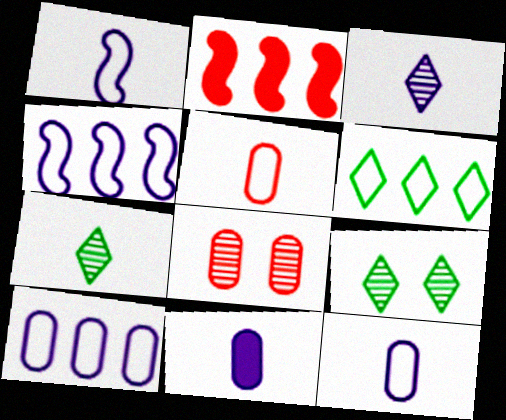[[1, 3, 11], 
[2, 9, 12]]